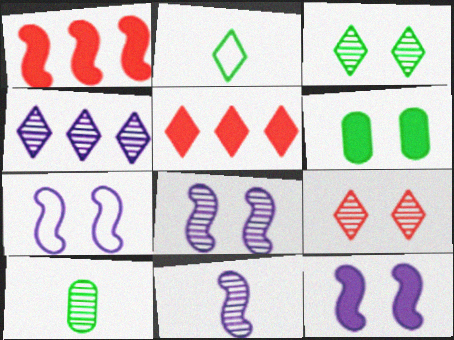[[5, 7, 10], 
[6, 7, 9], 
[7, 8, 12]]